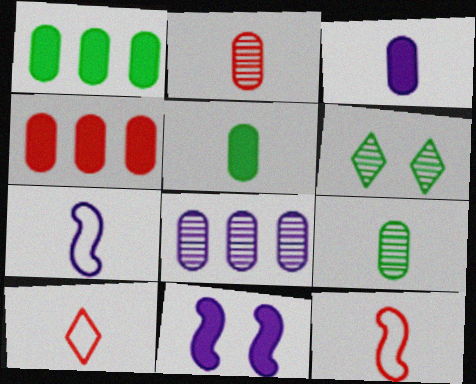[[4, 6, 7]]